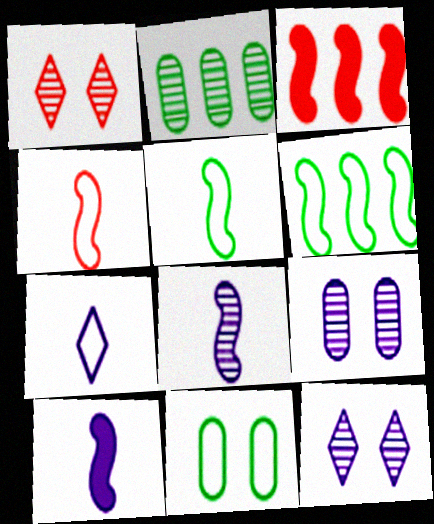[[1, 2, 8]]